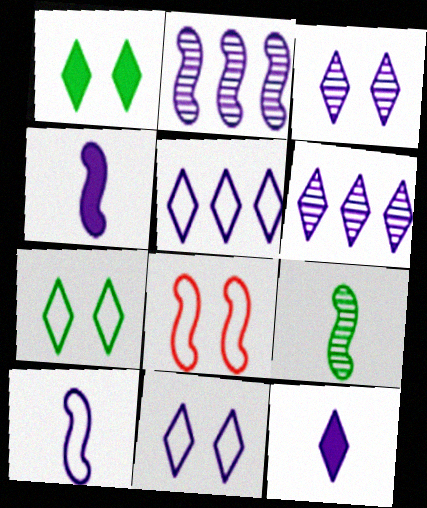[[3, 5, 12], 
[6, 11, 12]]